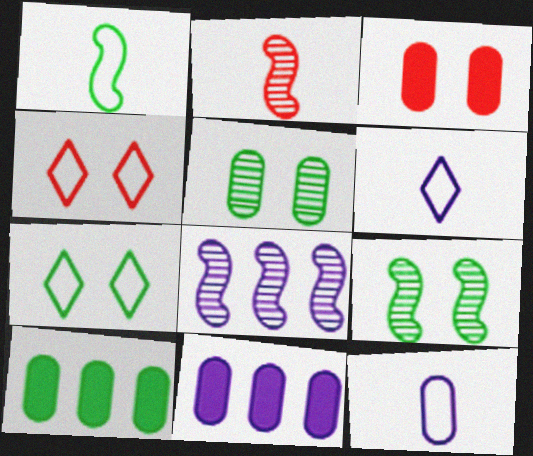[[2, 7, 11], 
[2, 8, 9]]